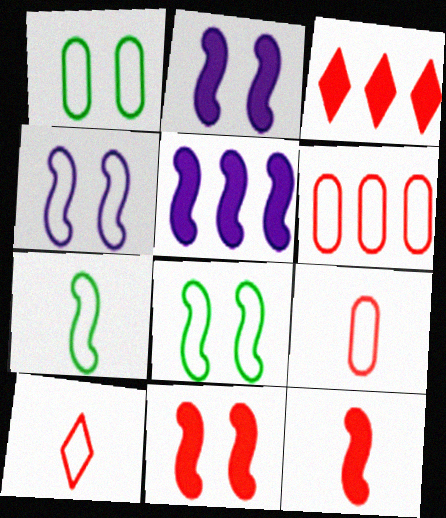[]